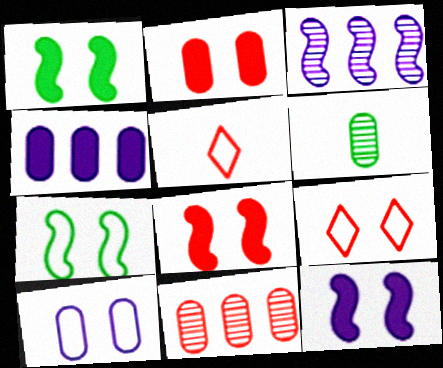[[1, 8, 12], 
[5, 8, 11], 
[7, 9, 10]]